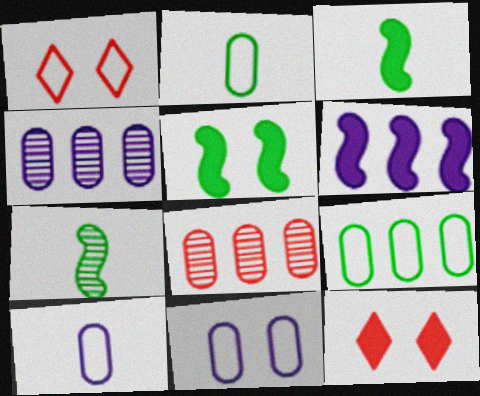[[1, 3, 4]]